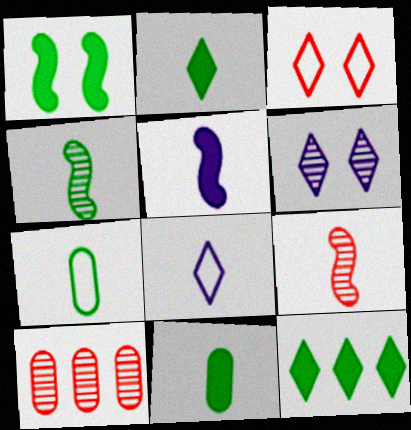[[1, 8, 10], 
[1, 11, 12], 
[2, 4, 7], 
[4, 6, 10], 
[8, 9, 11]]